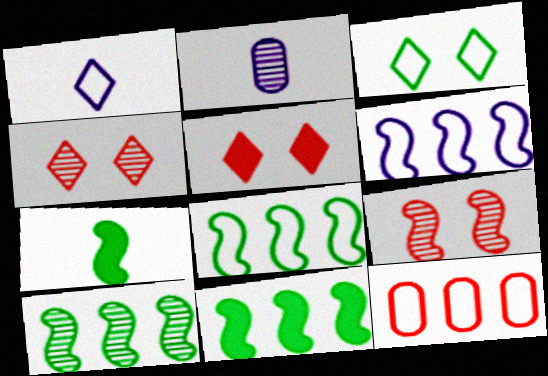[[2, 4, 10], 
[2, 5, 8], 
[6, 7, 9], 
[8, 10, 11]]